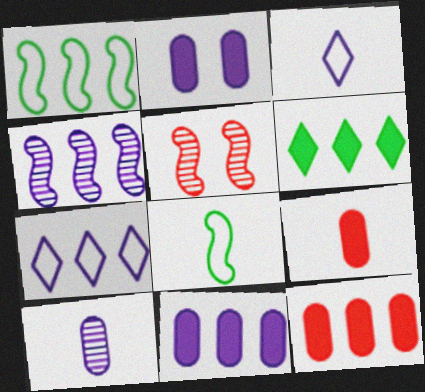[[2, 3, 4], 
[4, 7, 11]]